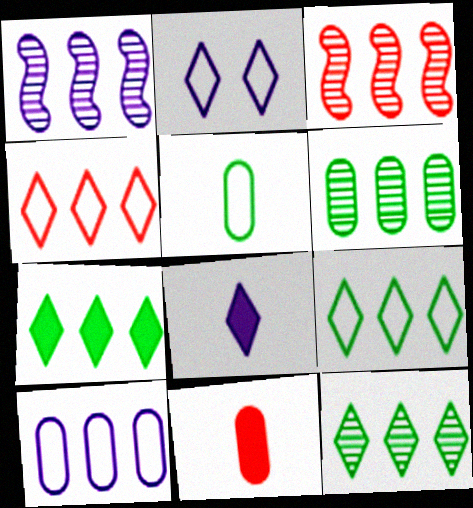[[3, 7, 10], 
[7, 9, 12]]